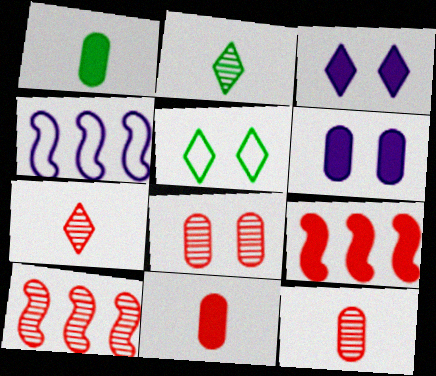[[1, 3, 9], 
[7, 8, 10]]